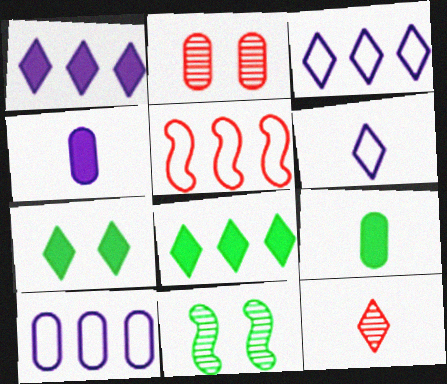[[2, 9, 10], 
[3, 7, 12]]